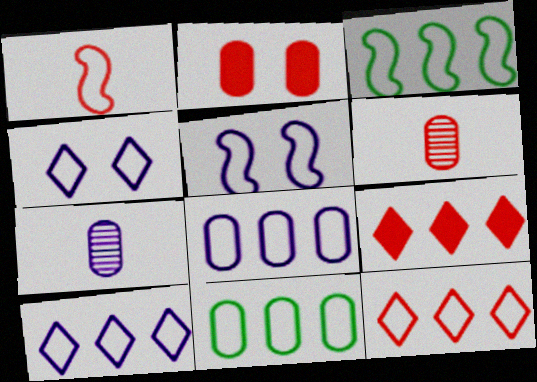[[1, 3, 5], 
[1, 4, 11], 
[2, 7, 11], 
[3, 8, 12]]